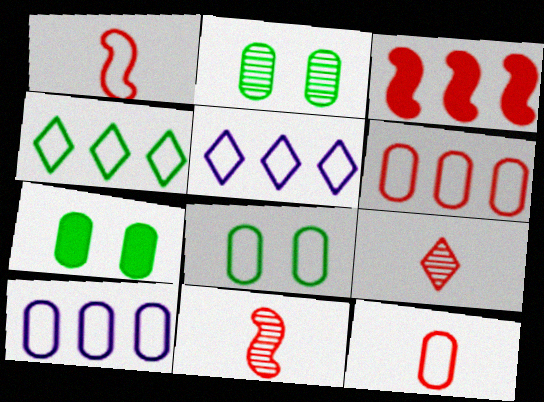[[1, 5, 8], 
[2, 7, 8], 
[5, 7, 11], 
[8, 10, 12]]